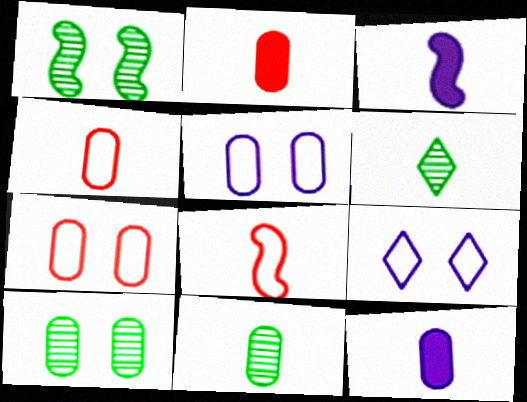[[3, 4, 6], 
[4, 11, 12], 
[6, 8, 12]]